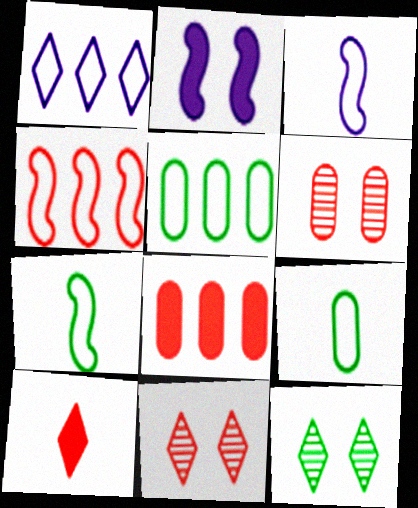[[1, 4, 5], 
[1, 10, 12], 
[3, 8, 12], 
[4, 6, 10]]